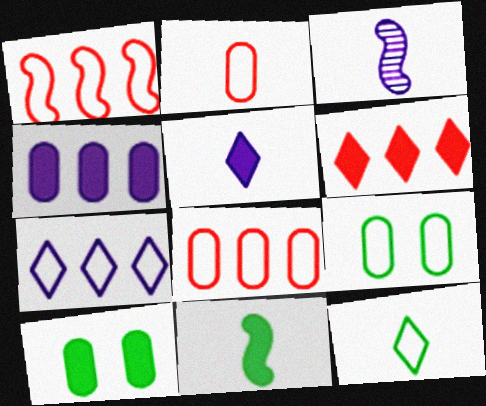[[3, 6, 9]]